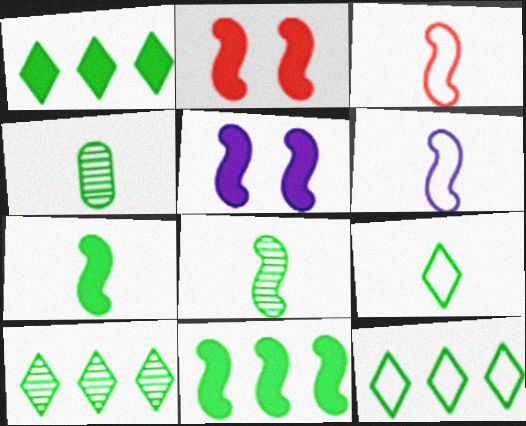[[1, 10, 12], 
[4, 7, 9]]